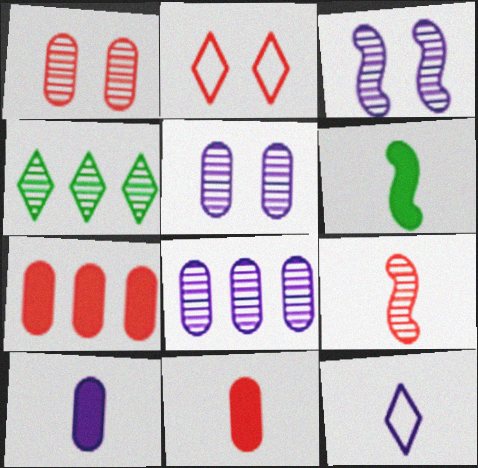[[2, 6, 8], 
[2, 7, 9], 
[4, 5, 9]]